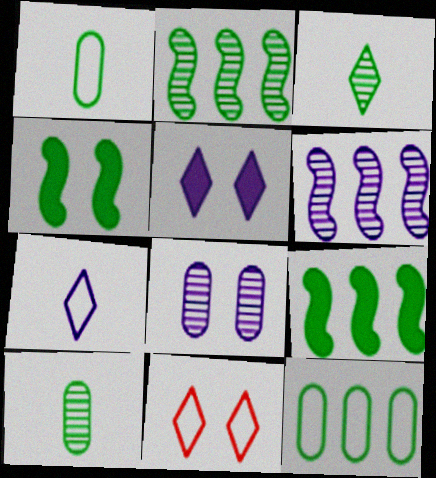[[3, 4, 12], 
[4, 8, 11]]